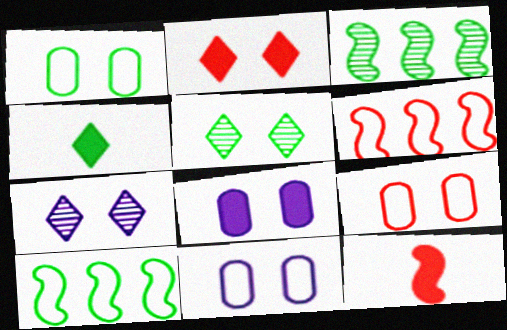[[1, 3, 4], 
[1, 9, 11]]